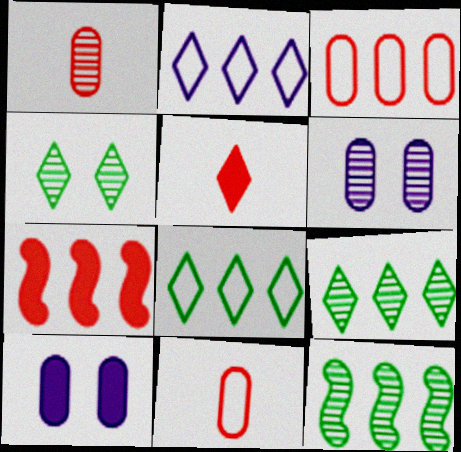[[2, 4, 5]]